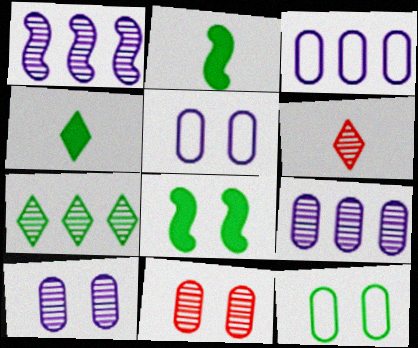[[2, 7, 12], 
[3, 6, 8]]